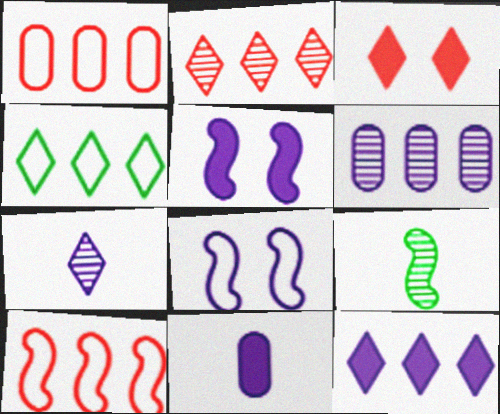[[2, 4, 12], 
[3, 4, 7], 
[5, 9, 10], 
[5, 11, 12]]